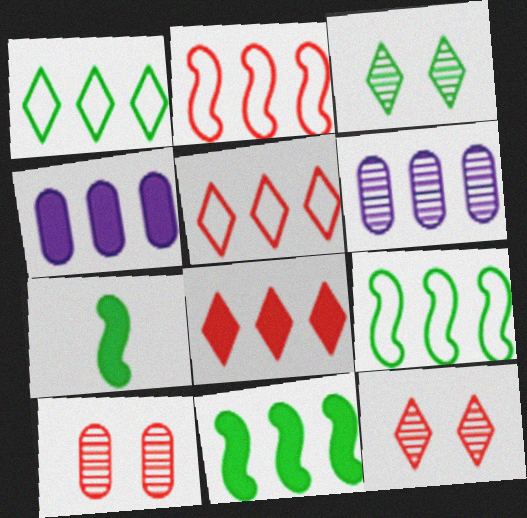[[4, 8, 11], 
[5, 6, 11], 
[6, 8, 9]]